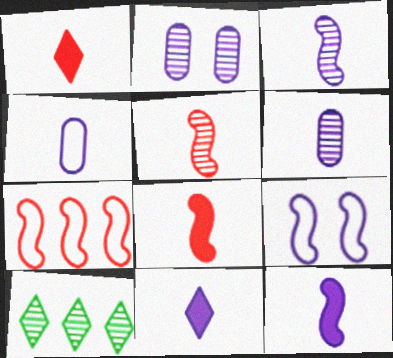[[2, 5, 10], 
[3, 4, 11]]